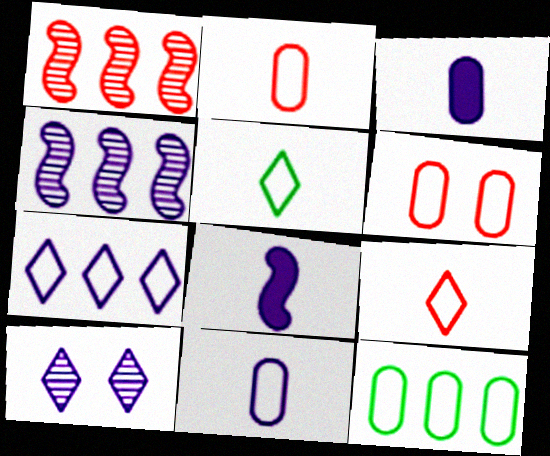[[6, 11, 12]]